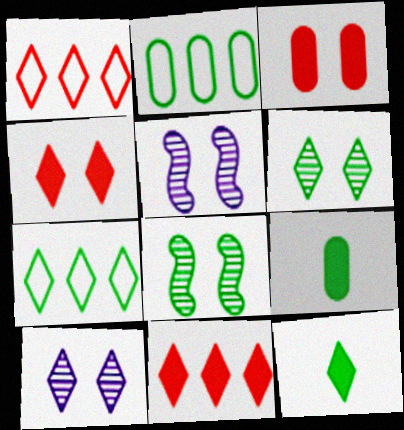[[1, 5, 9], 
[1, 10, 12], 
[2, 8, 12], 
[6, 7, 12], 
[7, 8, 9]]